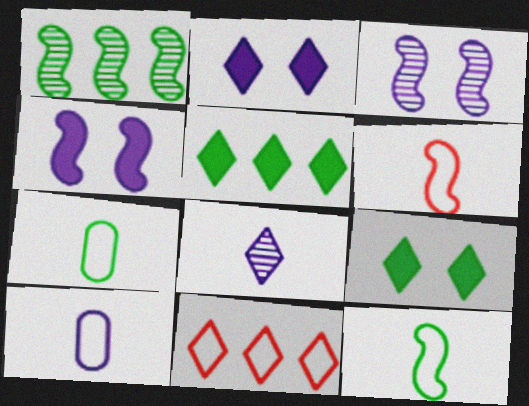[[1, 4, 6], 
[1, 7, 9], 
[8, 9, 11]]